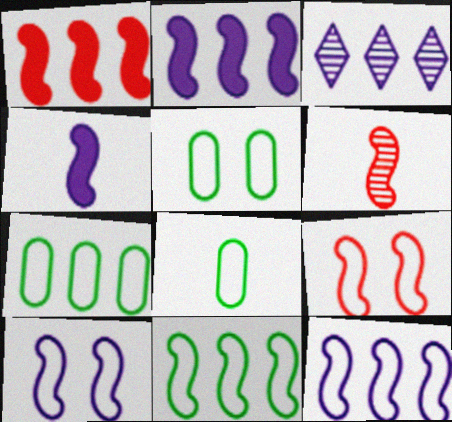[[1, 3, 7], 
[1, 6, 9], 
[5, 7, 8]]